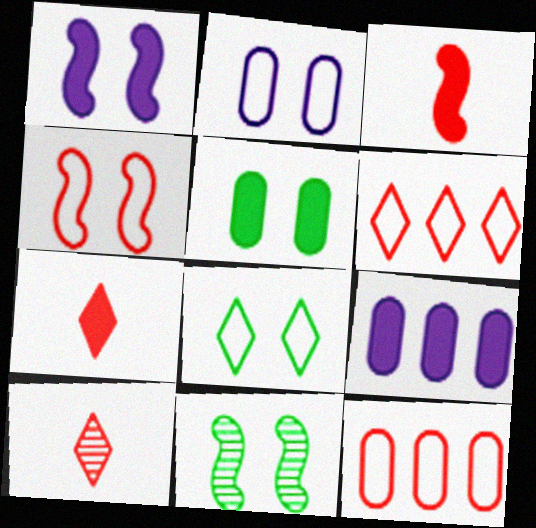[[1, 4, 11], 
[2, 4, 8], 
[5, 8, 11]]